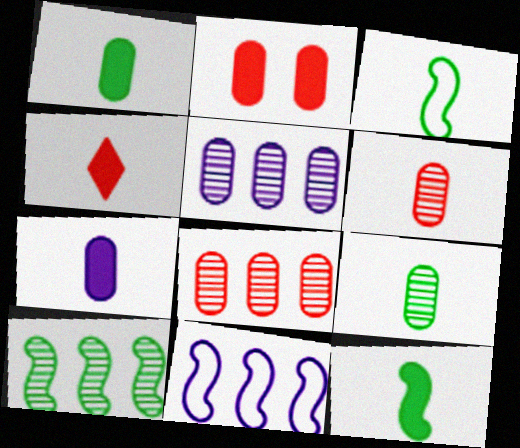[[4, 7, 12]]